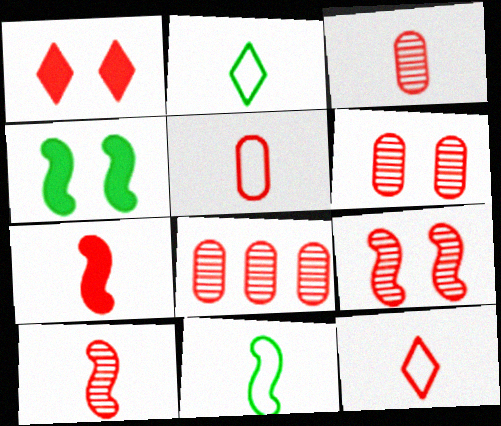[[3, 6, 8], 
[3, 7, 12]]